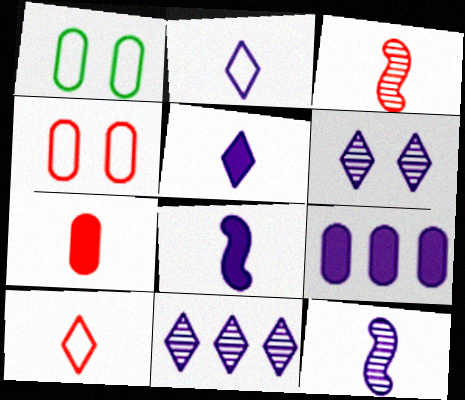[[3, 7, 10]]